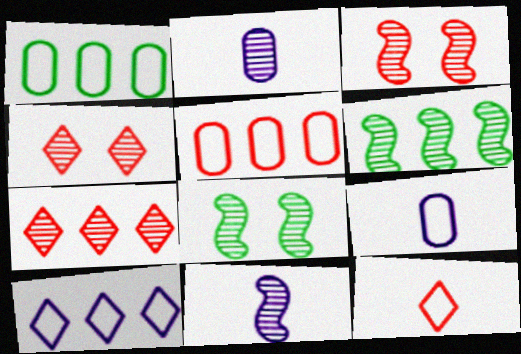[[2, 4, 6], 
[2, 7, 8], 
[3, 6, 11]]